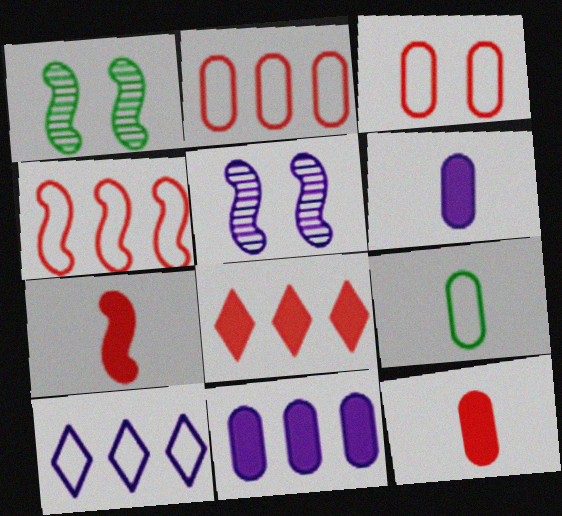[[1, 10, 12], 
[5, 6, 10], 
[5, 8, 9]]